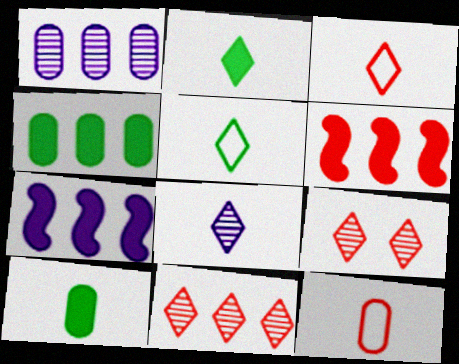[[2, 3, 8], 
[6, 9, 12]]